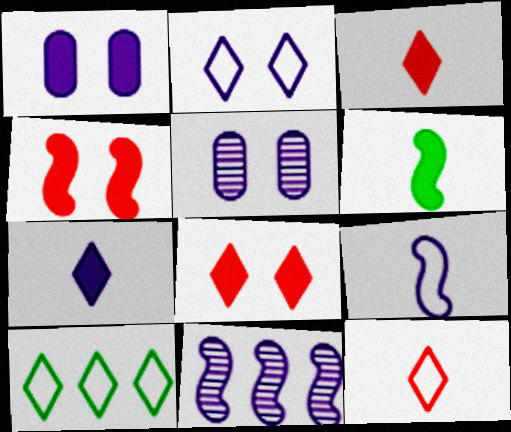[[2, 10, 12]]